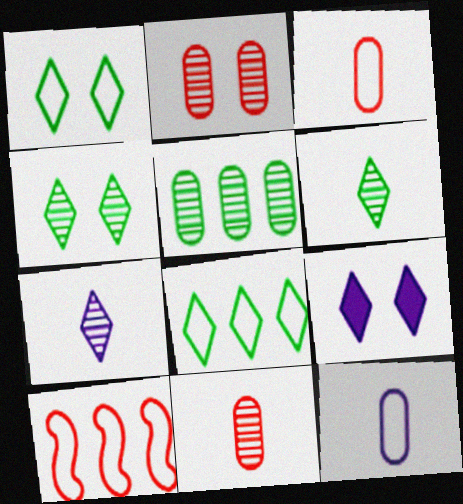[[1, 10, 12]]